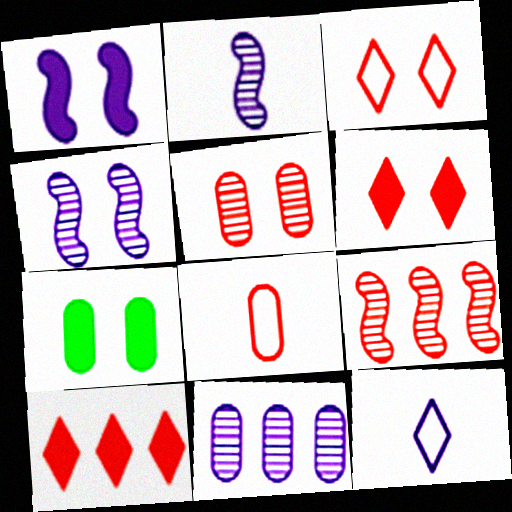[[1, 6, 7], 
[1, 11, 12], 
[3, 4, 7], 
[6, 8, 9], 
[7, 8, 11], 
[7, 9, 12]]